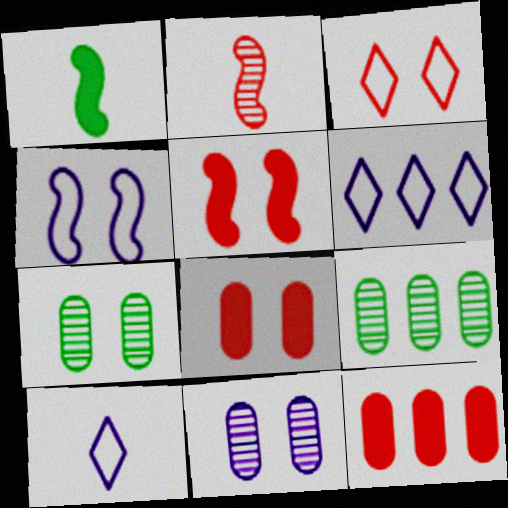[[2, 3, 12], 
[5, 9, 10]]